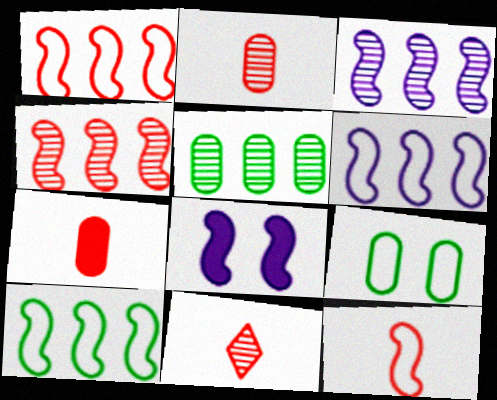[[1, 6, 10], 
[7, 11, 12]]